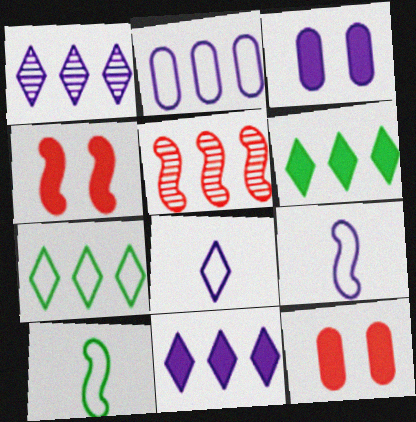[[1, 3, 9], 
[1, 10, 12], 
[2, 5, 6]]